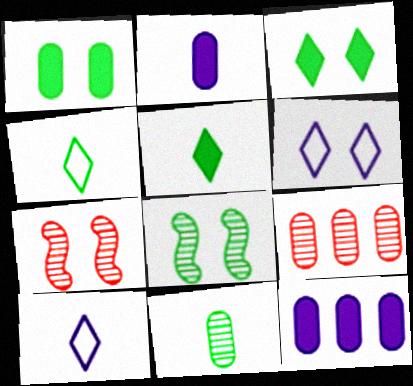[[1, 6, 7], 
[4, 7, 12]]